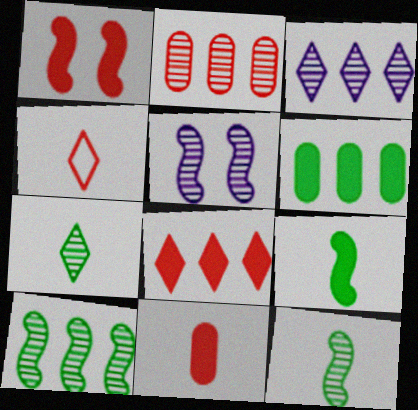[[1, 2, 4], 
[1, 8, 11], 
[2, 3, 10], 
[2, 5, 7], 
[4, 5, 6]]